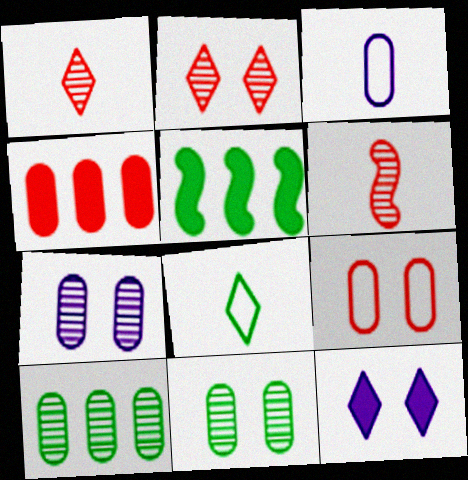[[2, 3, 5], 
[3, 4, 11], 
[5, 8, 11]]